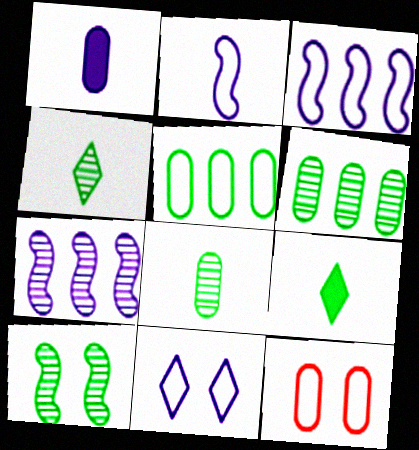[[1, 6, 12], 
[1, 7, 11], 
[4, 6, 10], 
[5, 9, 10], 
[7, 9, 12]]